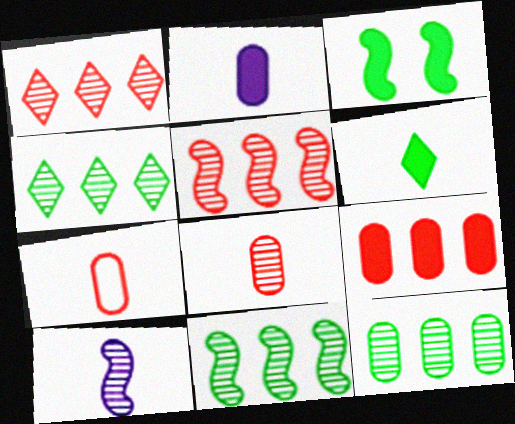[[4, 11, 12], 
[6, 7, 10]]